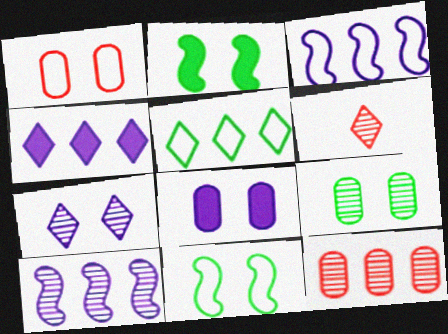[[1, 2, 7], 
[1, 8, 9], 
[6, 9, 10]]